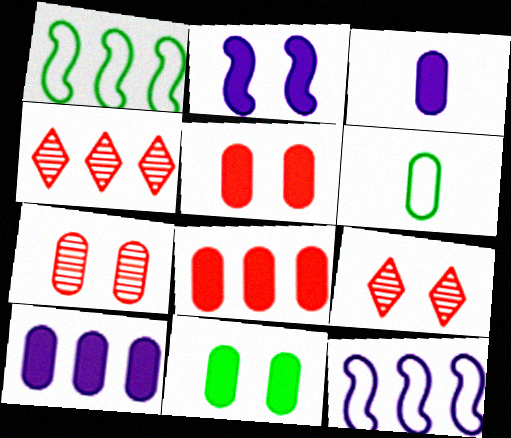[[1, 3, 9], 
[1, 4, 10], 
[2, 4, 6], 
[3, 8, 11], 
[6, 7, 10]]